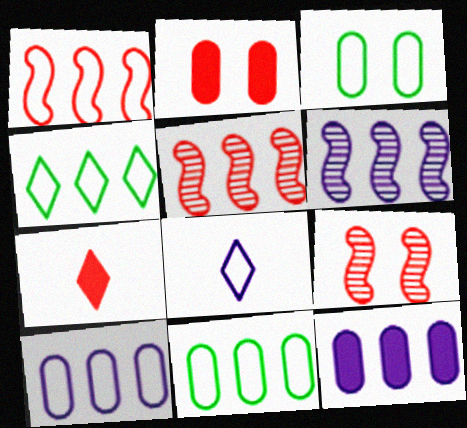[[1, 3, 8], 
[1, 4, 10], 
[3, 6, 7], 
[4, 5, 12]]